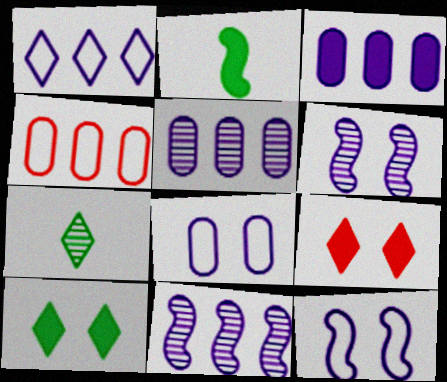[[1, 3, 11], 
[1, 7, 9], 
[2, 3, 9]]